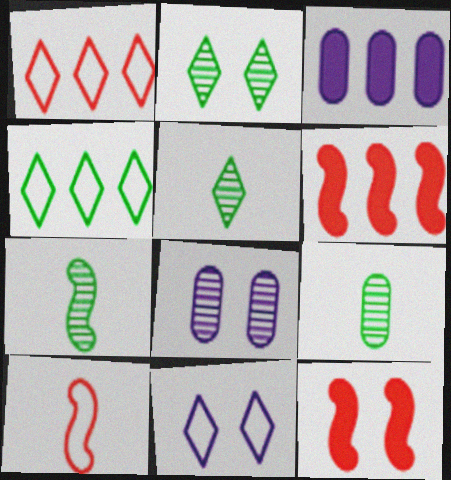[[2, 3, 10], 
[5, 7, 9], 
[6, 9, 11]]